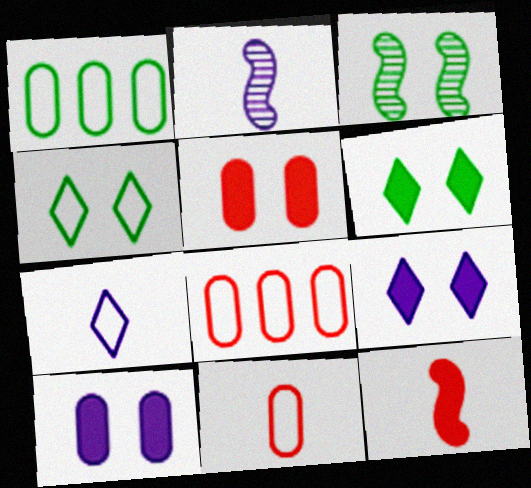[[2, 6, 8]]